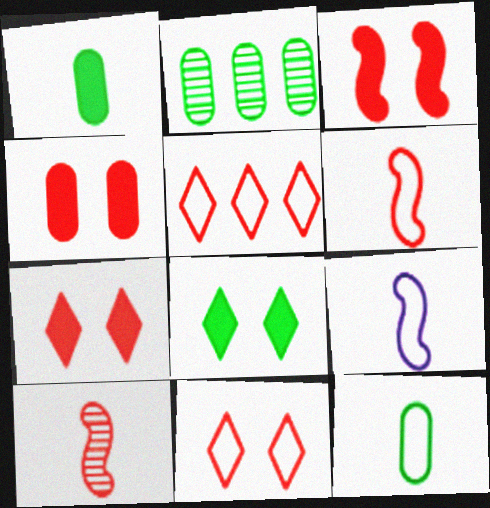[[2, 7, 9], 
[3, 4, 7], 
[4, 5, 10]]